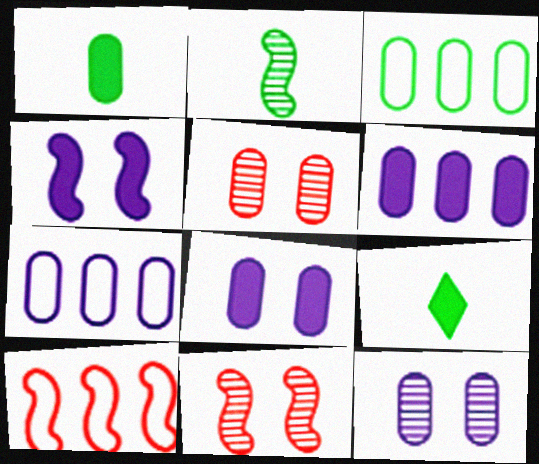[[1, 5, 7], 
[2, 4, 10], 
[7, 9, 11], 
[9, 10, 12]]